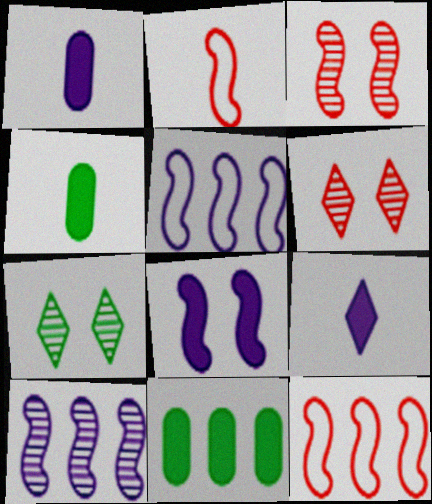[[1, 7, 12], 
[4, 5, 6]]